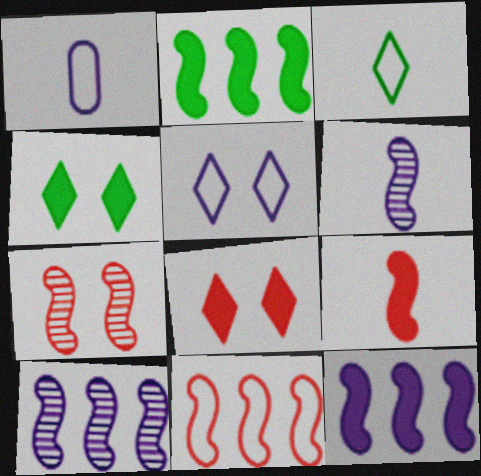[[2, 10, 11], 
[7, 9, 11]]